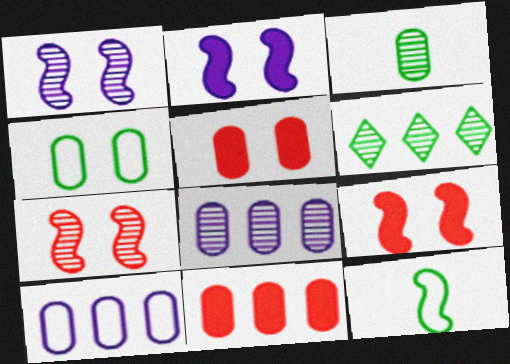[[3, 5, 10]]